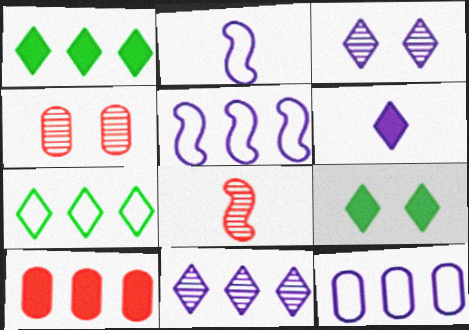[[1, 2, 4], 
[8, 9, 12]]